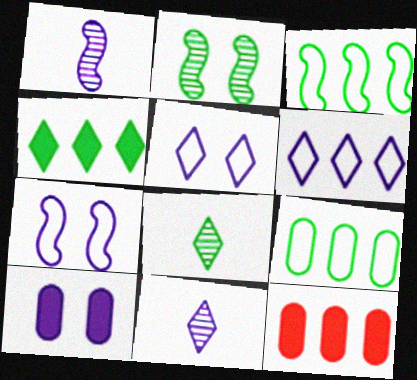[[1, 6, 10], 
[7, 8, 12]]